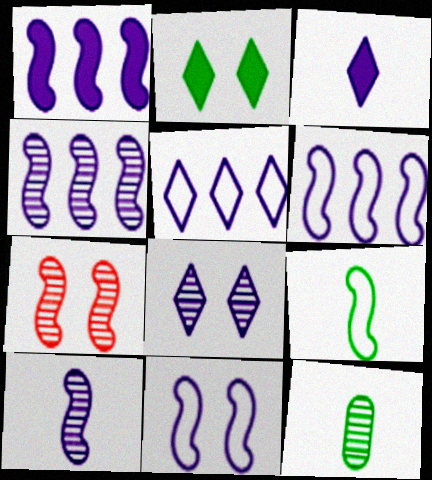[[1, 4, 6], 
[1, 7, 9], 
[1, 10, 11], 
[3, 5, 8]]